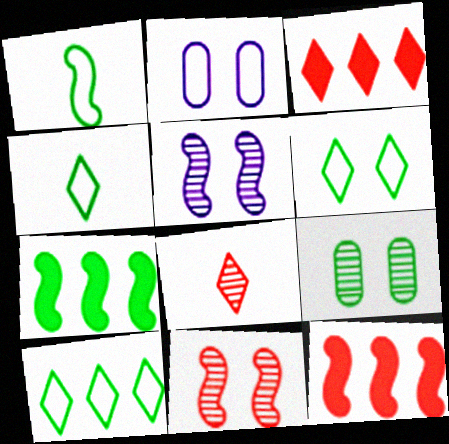[[1, 5, 12], 
[2, 7, 8], 
[4, 6, 10], 
[4, 7, 9]]